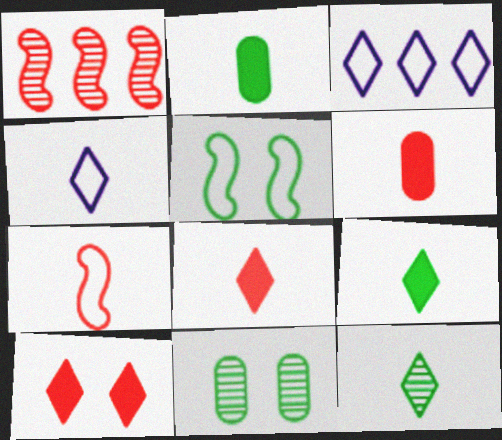[[3, 10, 12], 
[4, 8, 12]]